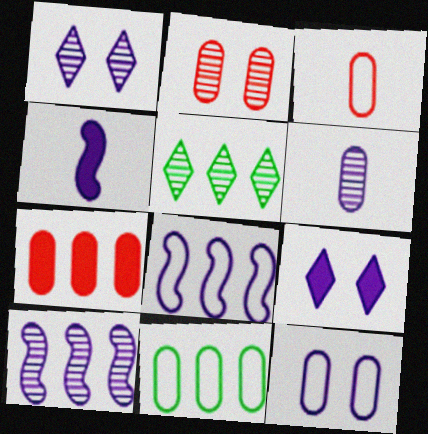[[1, 6, 10], 
[2, 3, 7], 
[3, 11, 12], 
[5, 7, 8], 
[6, 8, 9]]